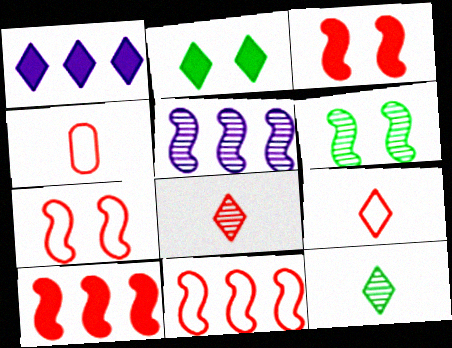[[1, 4, 6], 
[2, 4, 5]]